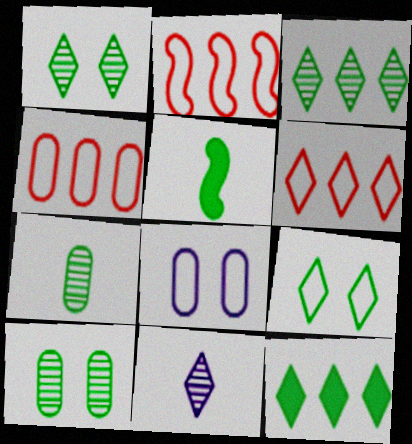[[2, 4, 6]]